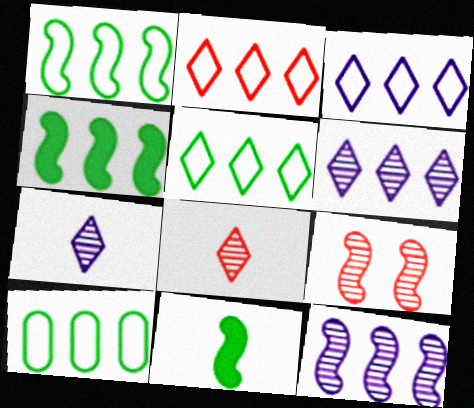[[1, 5, 10], 
[2, 3, 5]]